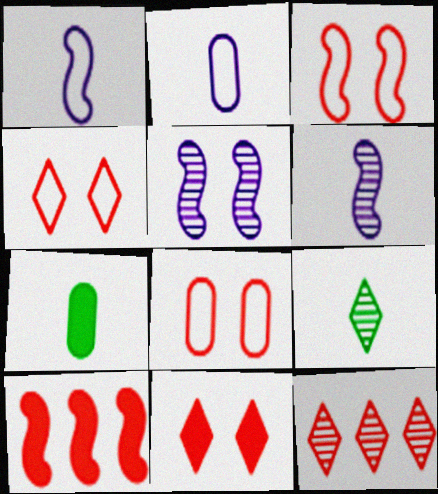[[3, 4, 8]]